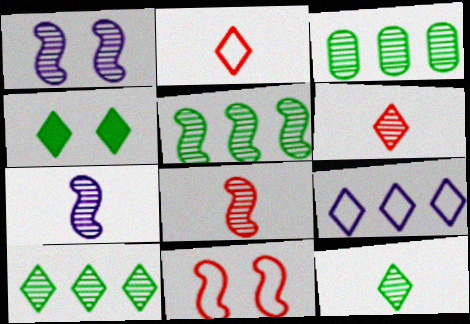[[1, 3, 6], 
[1, 5, 8], 
[3, 5, 10], 
[4, 6, 9]]